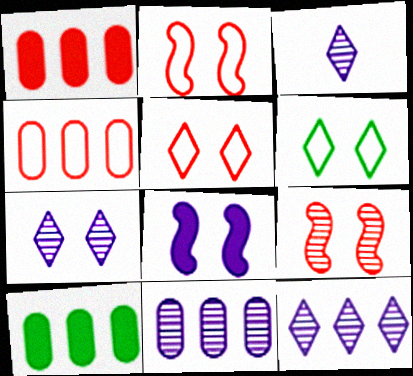[[2, 3, 10], 
[3, 7, 12], 
[4, 10, 11]]